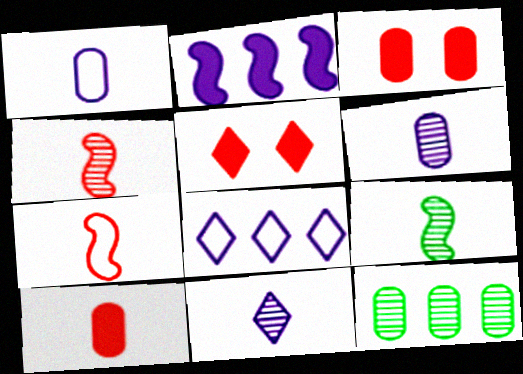[[1, 3, 12], 
[3, 8, 9]]